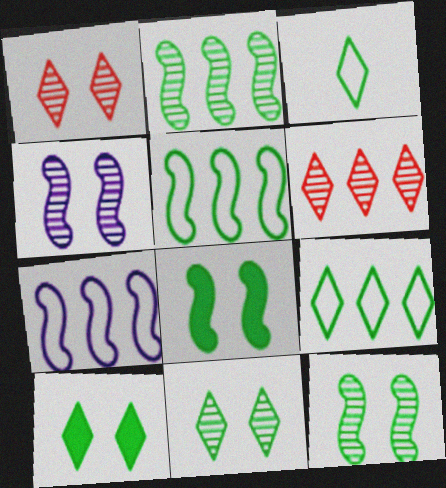[]